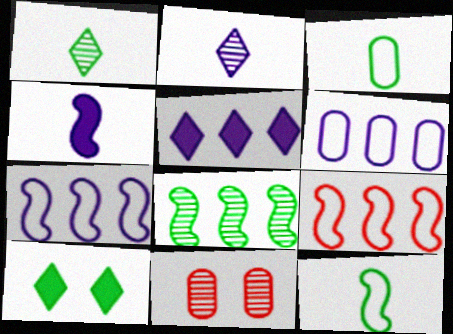[[2, 8, 11], 
[3, 8, 10], 
[5, 11, 12]]